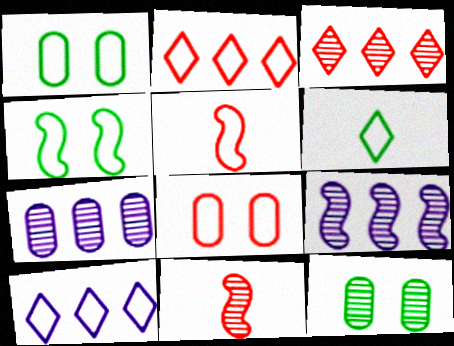[[1, 5, 10], 
[2, 5, 8]]